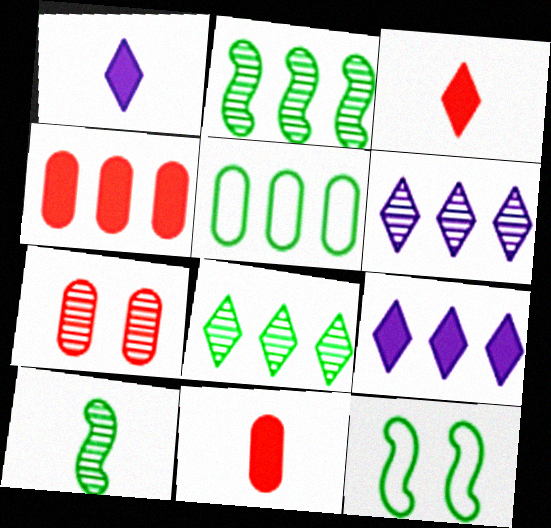[[6, 7, 10], 
[6, 11, 12]]